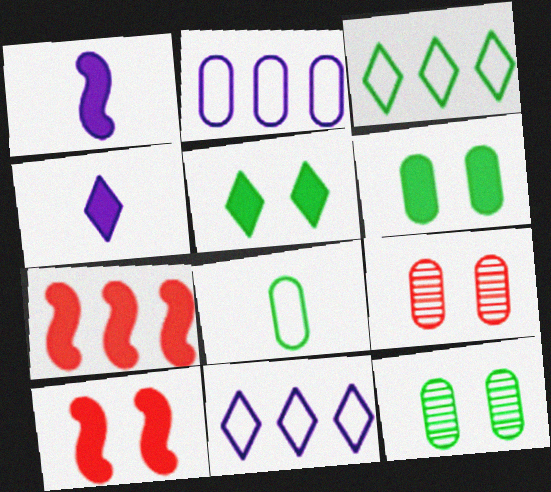[[1, 3, 9], 
[4, 6, 7]]